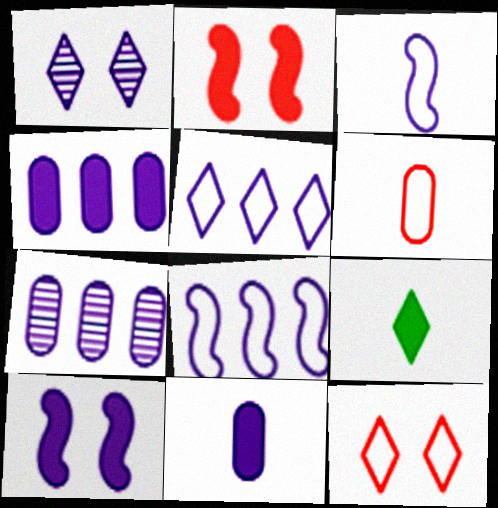[[1, 3, 4], 
[1, 8, 11], 
[2, 4, 9]]